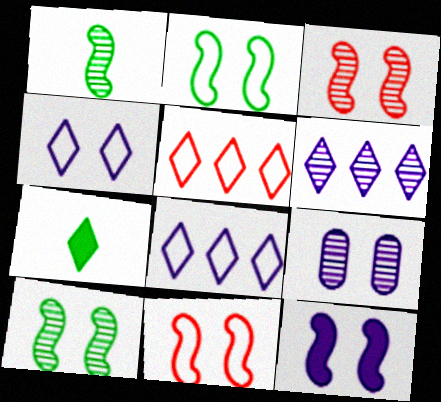[[2, 3, 12], 
[4, 9, 12], 
[10, 11, 12]]